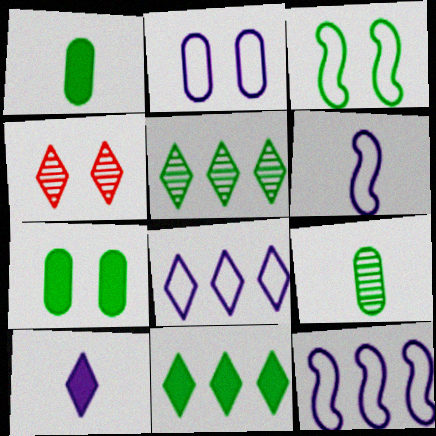[[1, 3, 5], 
[1, 4, 12], 
[2, 6, 8], 
[3, 9, 11]]